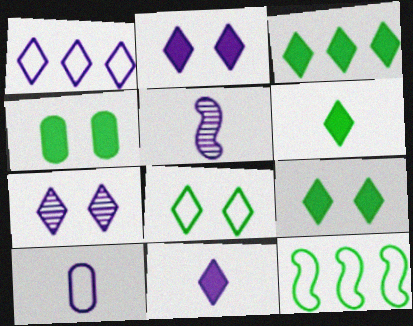[[1, 7, 11], 
[3, 6, 9], 
[5, 10, 11]]